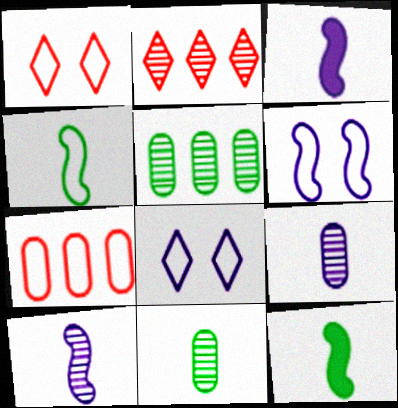[[1, 3, 5], 
[4, 7, 8]]